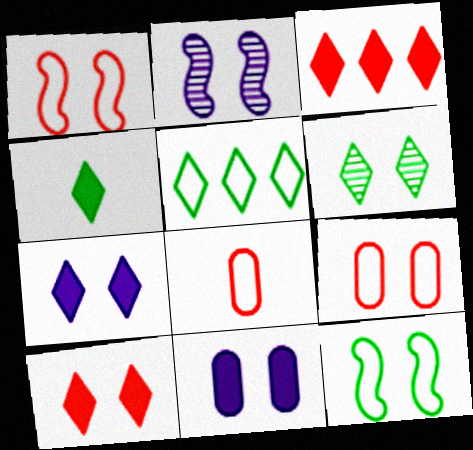[[1, 6, 11], 
[3, 4, 7], 
[4, 5, 6]]